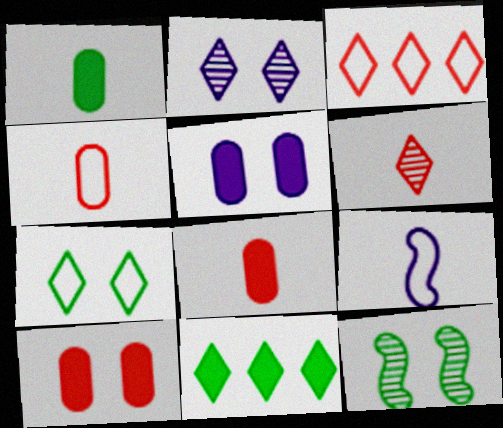[[1, 6, 9]]